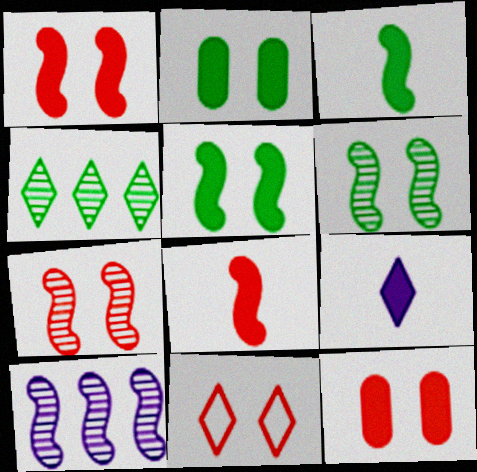[[4, 9, 11], 
[7, 11, 12]]